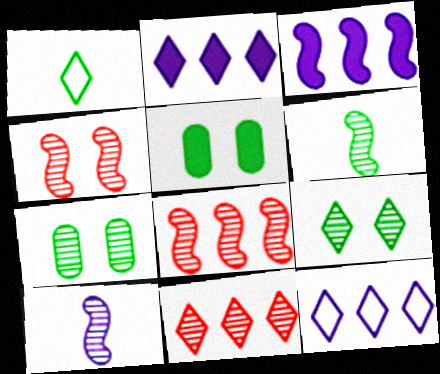[[7, 10, 11]]